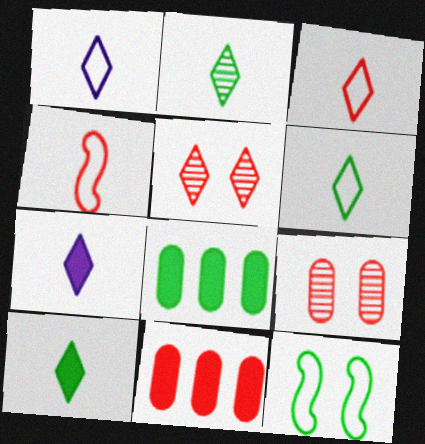[[1, 3, 6], 
[2, 3, 7], 
[2, 6, 10], 
[2, 8, 12], 
[4, 5, 11]]